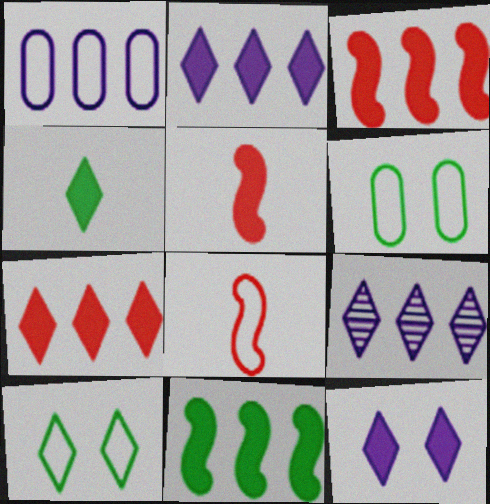[[1, 8, 10], 
[4, 7, 12], 
[5, 6, 9]]